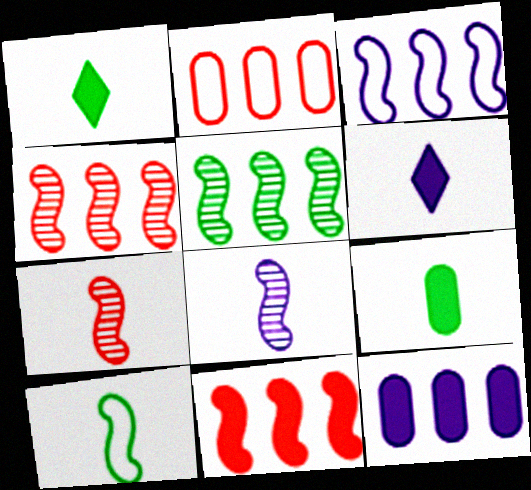[[3, 5, 11]]